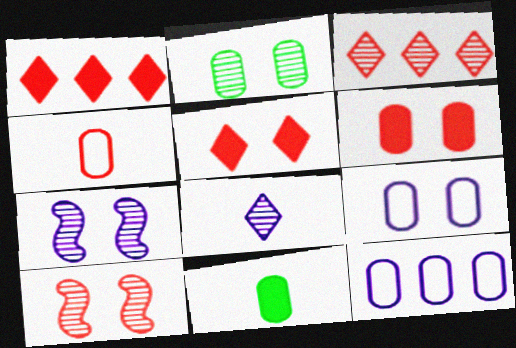[[1, 4, 10], 
[2, 6, 9]]